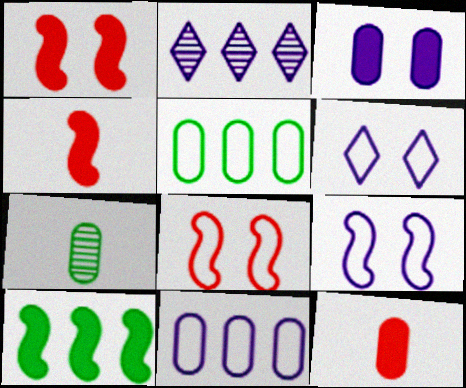[]